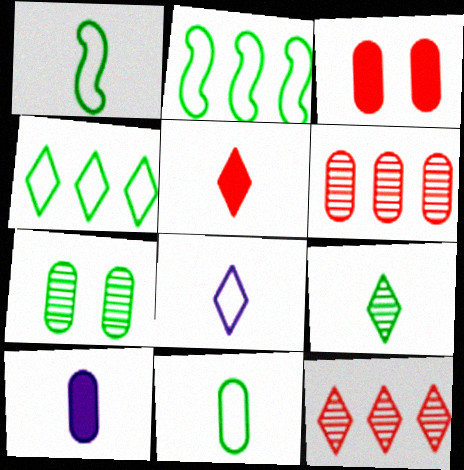[[5, 8, 9]]